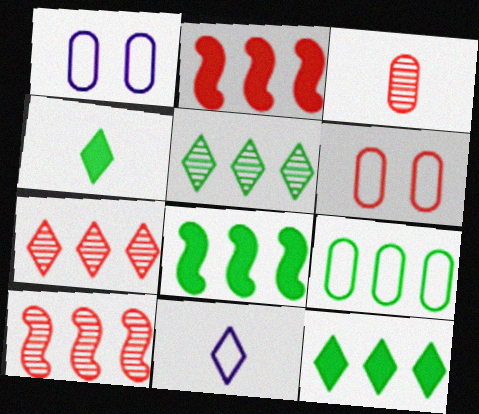[[1, 4, 10], 
[5, 8, 9]]